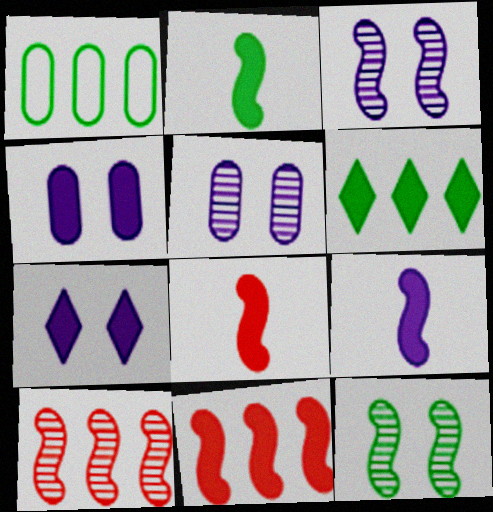[[2, 8, 9], 
[4, 6, 8]]